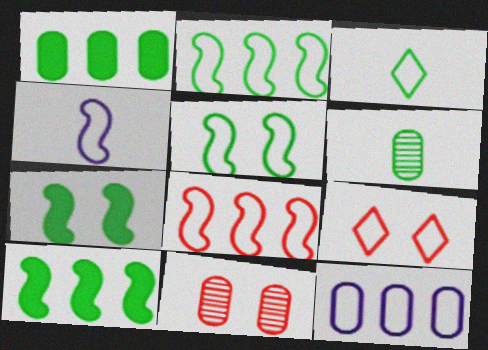[[4, 5, 8]]